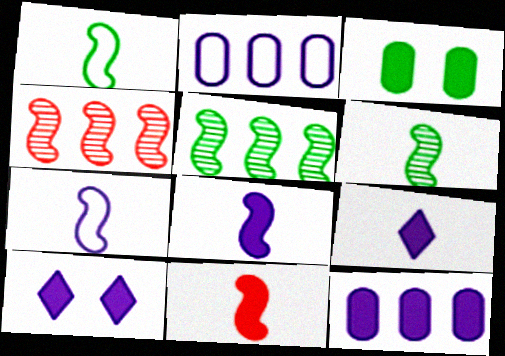[[6, 7, 11], 
[8, 10, 12]]